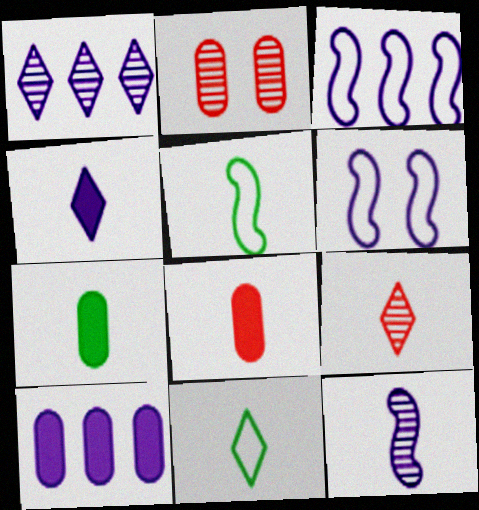[[1, 3, 10], 
[4, 9, 11], 
[8, 11, 12]]